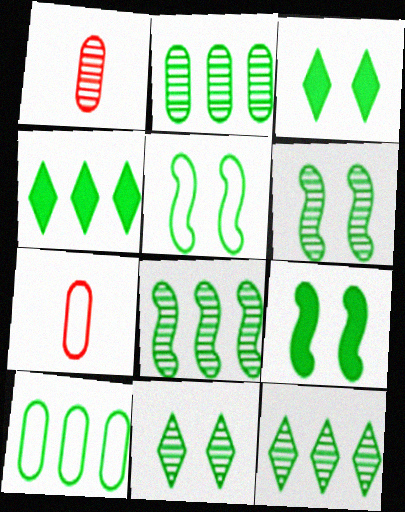[[2, 8, 12], 
[4, 8, 10], 
[5, 6, 9]]